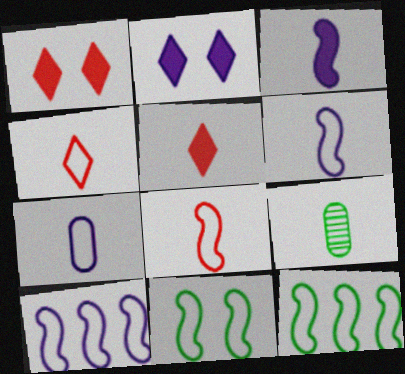[[1, 9, 10], 
[3, 4, 9], 
[5, 6, 9], 
[8, 10, 11]]